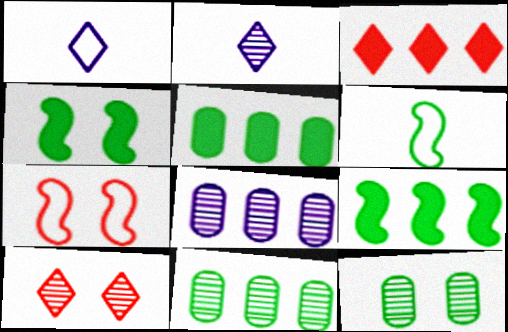[[2, 5, 7]]